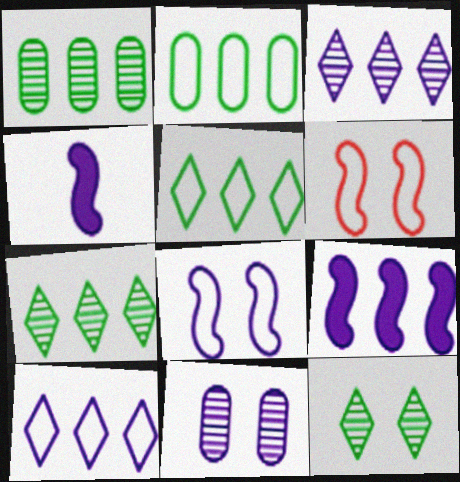[[4, 10, 11]]